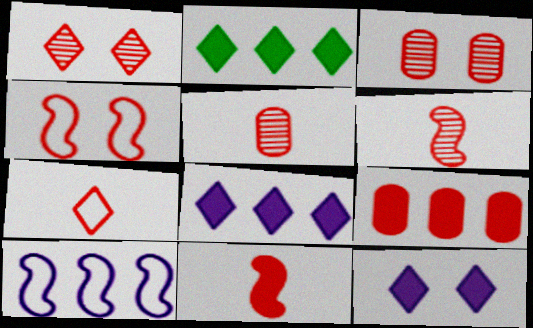[[5, 7, 11]]